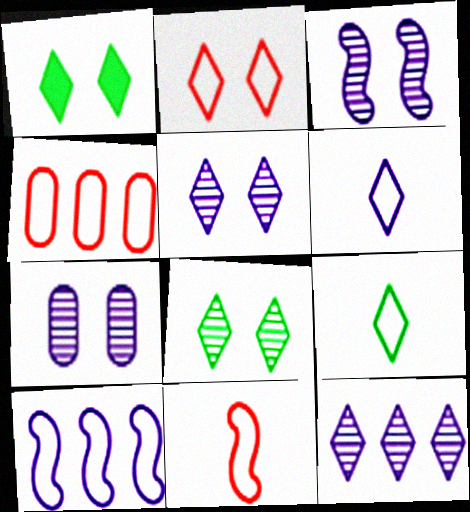[[1, 2, 5], 
[2, 4, 11], 
[3, 5, 7]]